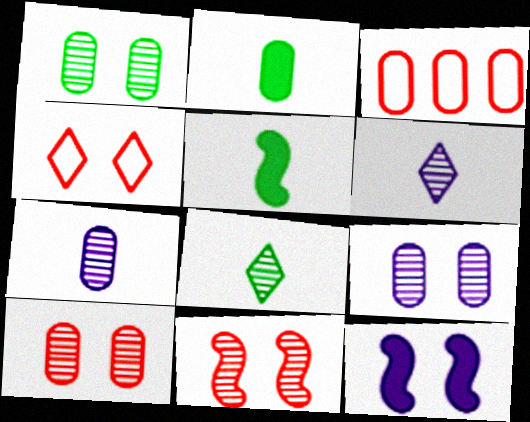[[1, 4, 12], 
[1, 9, 10], 
[2, 3, 9], 
[3, 8, 12]]